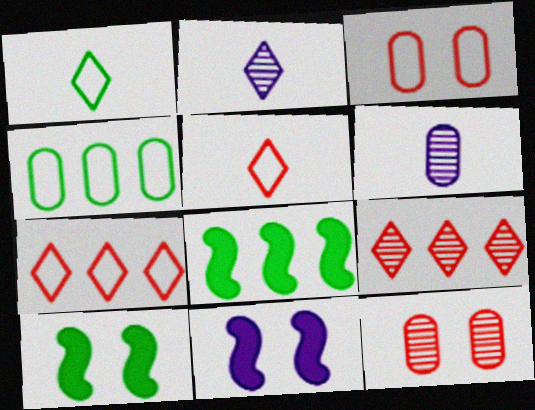[[2, 3, 8], 
[6, 7, 10]]